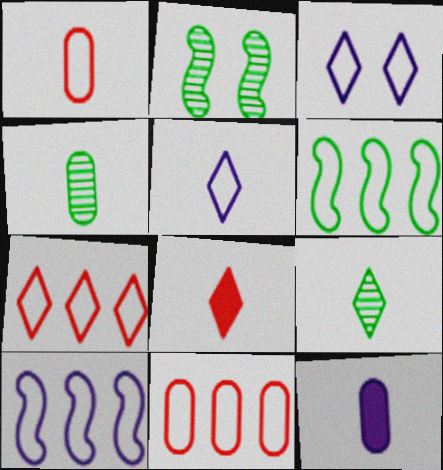[[1, 3, 6], 
[1, 4, 12], 
[2, 7, 12], 
[5, 8, 9]]